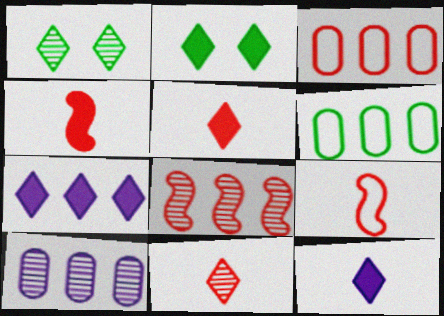[[2, 5, 7], 
[2, 9, 10], 
[6, 7, 8]]